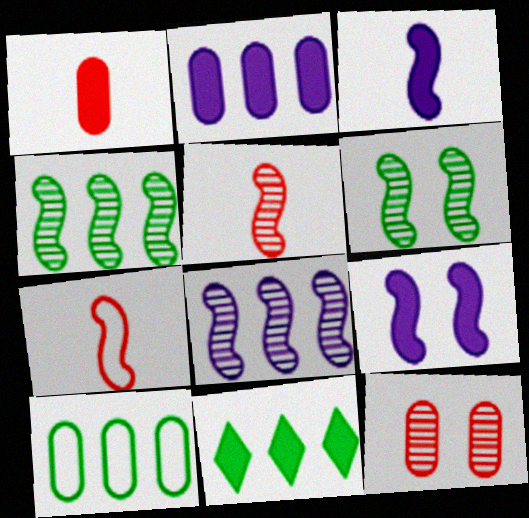[[1, 9, 11], 
[4, 7, 9], 
[4, 10, 11], 
[5, 6, 8]]